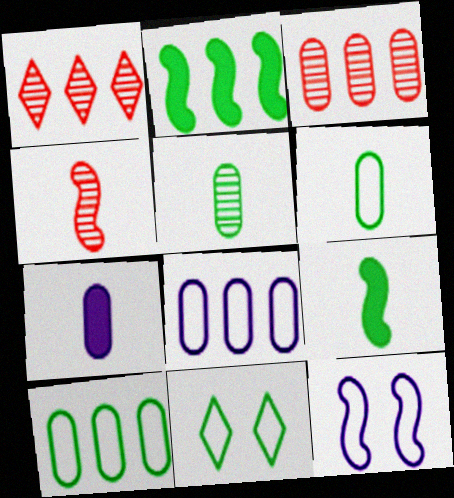[[1, 2, 8], 
[2, 4, 12], 
[2, 5, 11]]